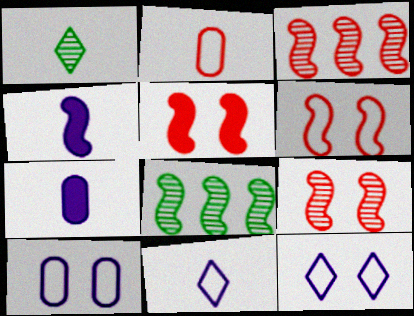[[1, 2, 4], 
[4, 6, 8], 
[5, 6, 9]]